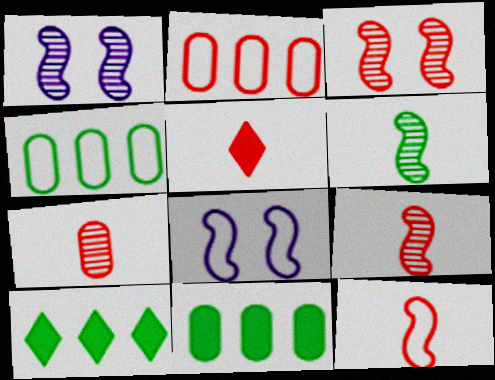[[1, 4, 5], 
[2, 3, 5], 
[5, 7, 12], 
[7, 8, 10]]